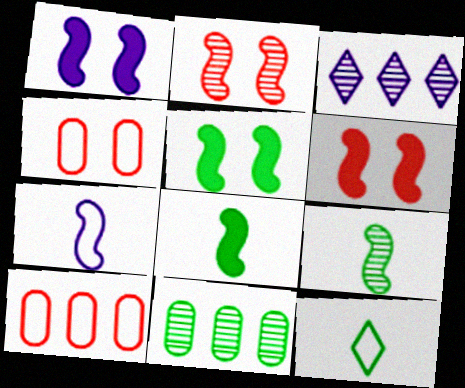[[1, 5, 6], 
[3, 4, 8], 
[5, 11, 12]]